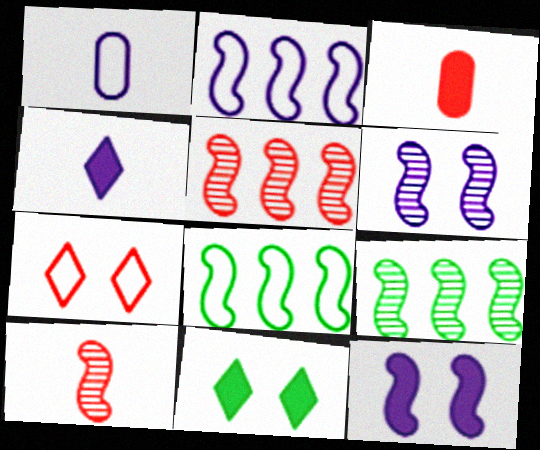[[1, 5, 11], 
[1, 7, 8], 
[3, 5, 7], 
[6, 9, 10], 
[8, 10, 12]]